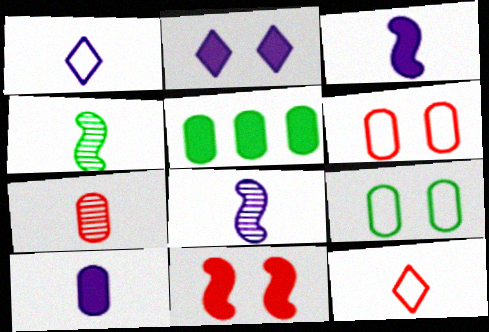[[1, 8, 10], 
[4, 10, 12]]